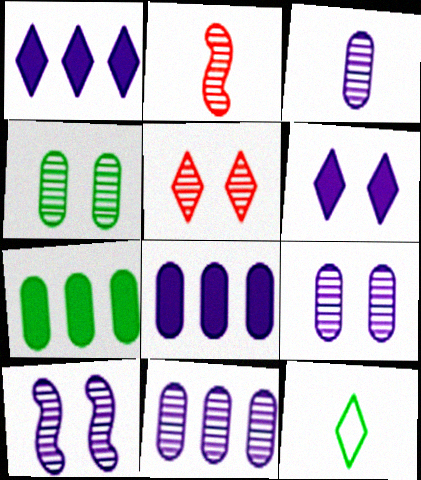[[1, 5, 12], 
[3, 9, 11], 
[4, 5, 10]]